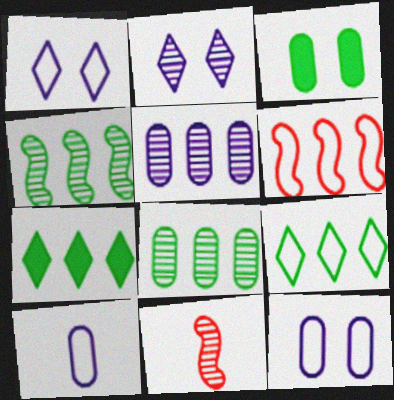[[2, 8, 11], 
[5, 6, 7], 
[7, 11, 12]]